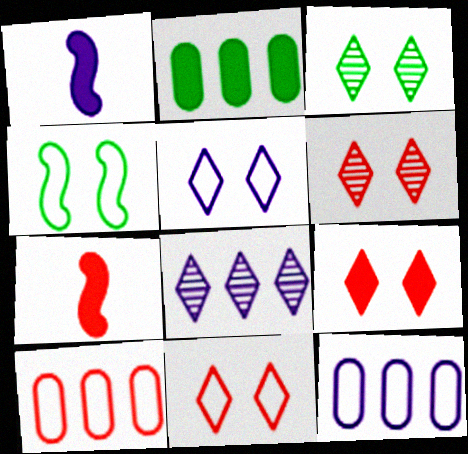[[1, 2, 9], 
[1, 3, 10], 
[3, 5, 9], 
[3, 7, 12], 
[6, 7, 10], 
[6, 9, 11]]